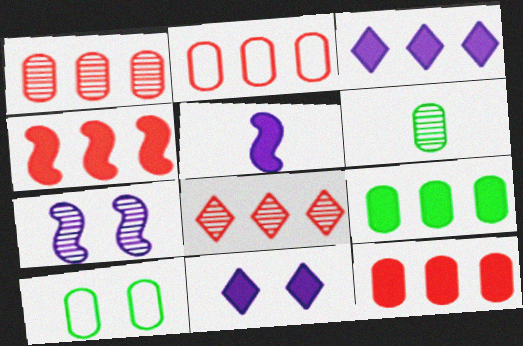[[1, 2, 12], 
[2, 4, 8], 
[3, 4, 9], 
[5, 8, 10], 
[6, 7, 8], 
[6, 9, 10]]